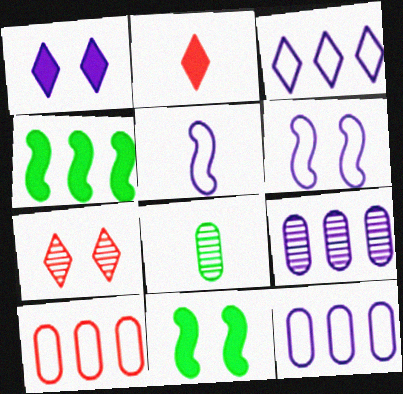[[1, 5, 9], 
[2, 5, 8]]